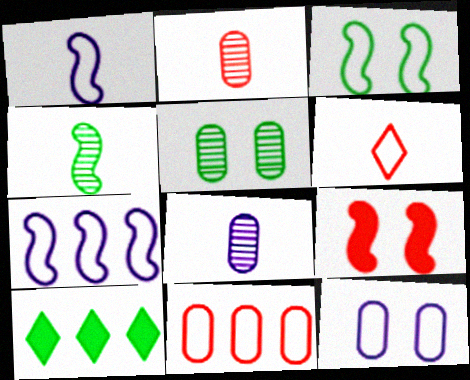[[4, 7, 9]]